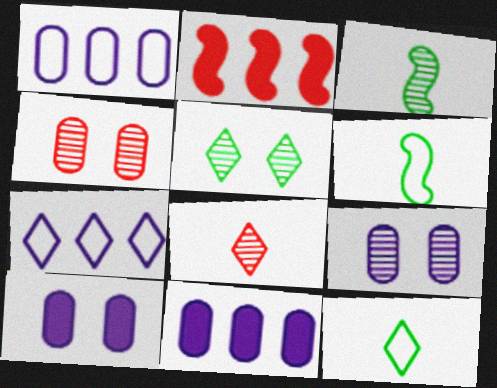[[2, 9, 12]]